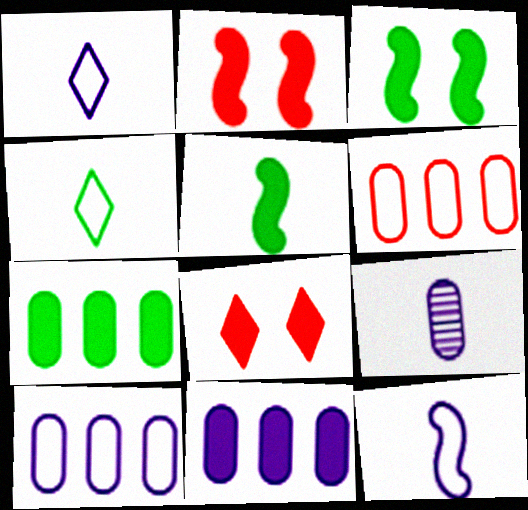[[5, 8, 11]]